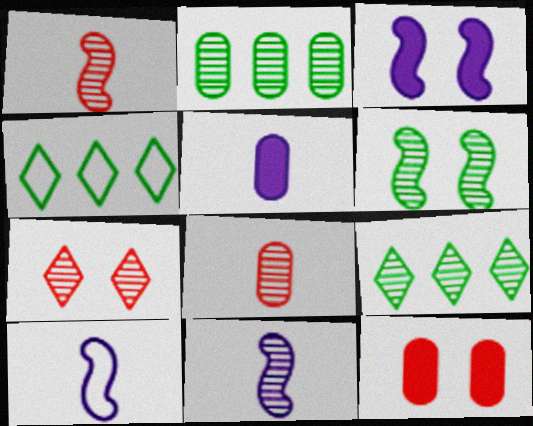[[2, 7, 11], 
[3, 4, 8], 
[4, 11, 12], 
[9, 10, 12]]